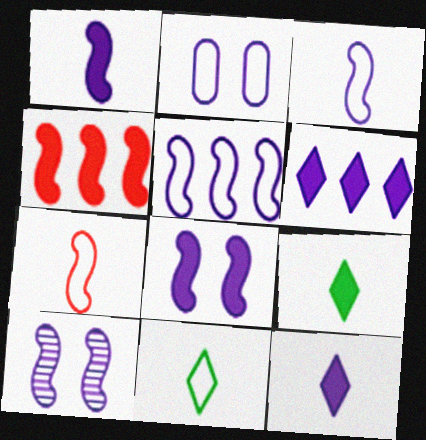[[1, 5, 10]]